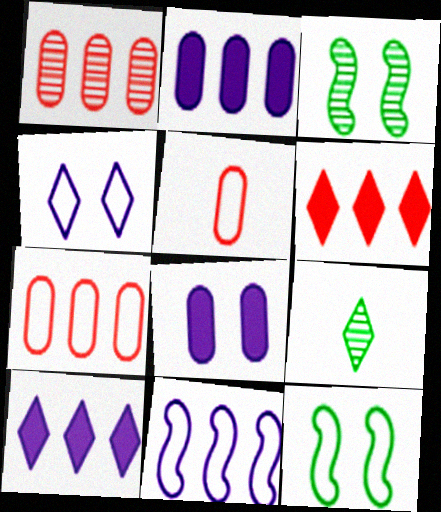[[3, 5, 10], 
[4, 6, 9]]